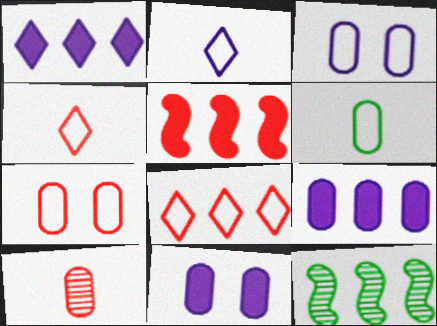[[4, 11, 12], 
[8, 9, 12]]